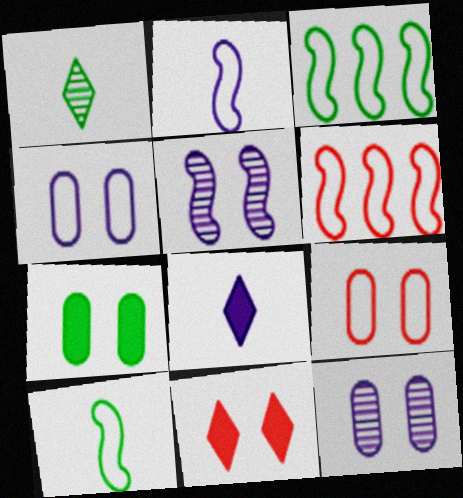[[1, 3, 7], 
[7, 9, 12]]